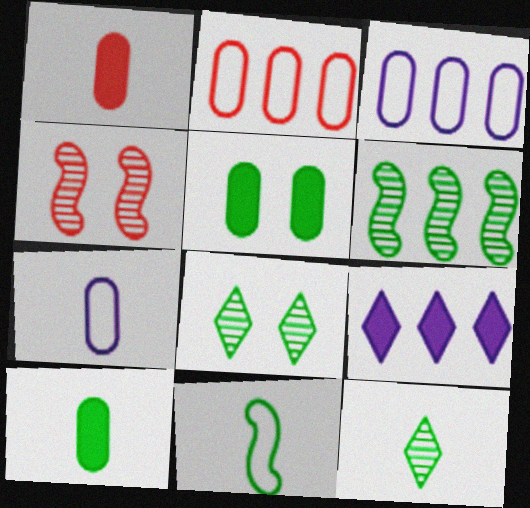[[2, 6, 9], 
[10, 11, 12]]